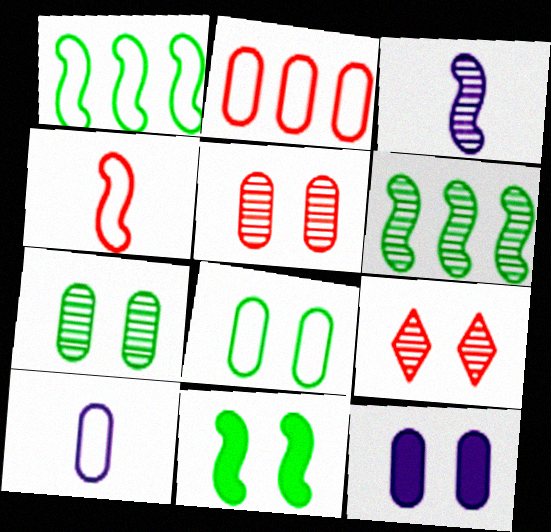[[2, 8, 10], 
[5, 8, 12]]